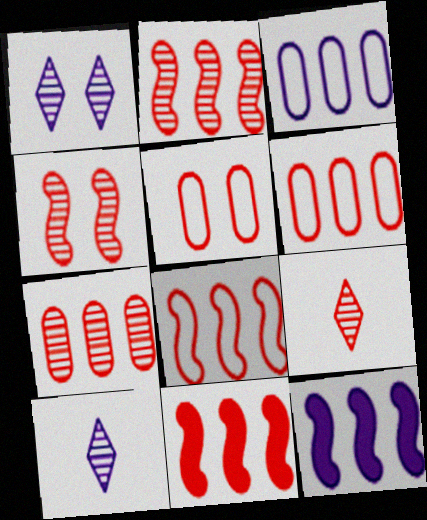[[2, 8, 11], 
[4, 7, 9], 
[5, 9, 11]]